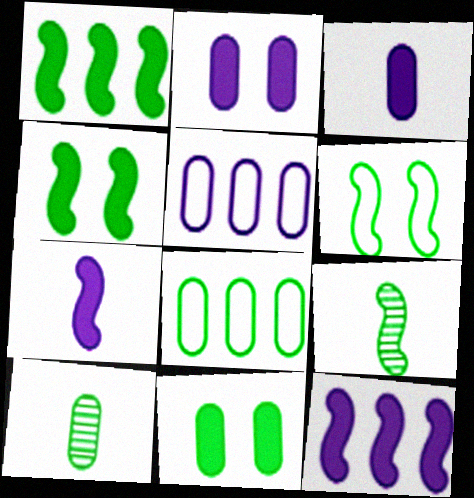[[1, 6, 9], 
[8, 10, 11]]